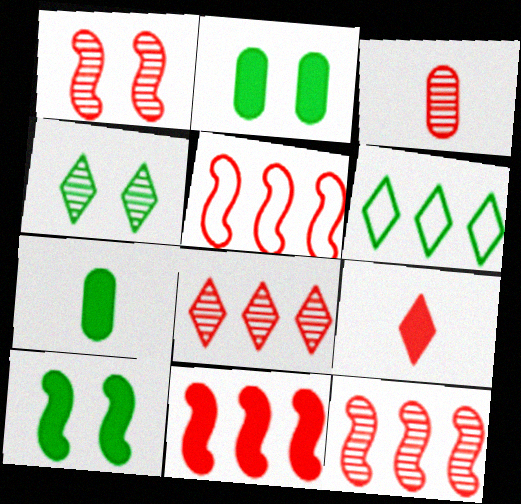[[1, 3, 8], 
[5, 11, 12]]